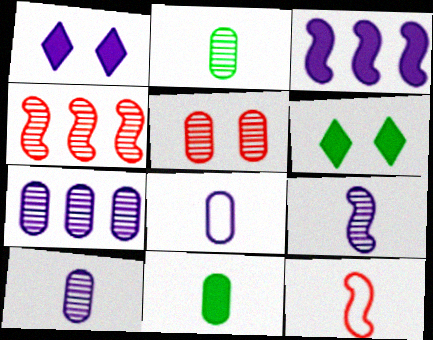[[2, 5, 7], 
[4, 6, 8], 
[6, 7, 12]]